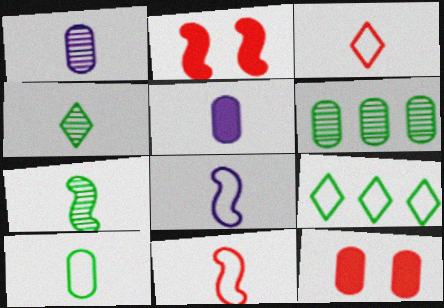[[1, 2, 9], 
[3, 5, 7], 
[3, 8, 10], 
[4, 5, 11]]